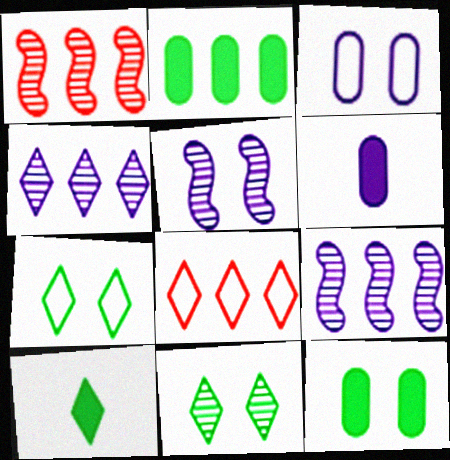[[1, 3, 10], 
[1, 6, 7], 
[2, 8, 9]]